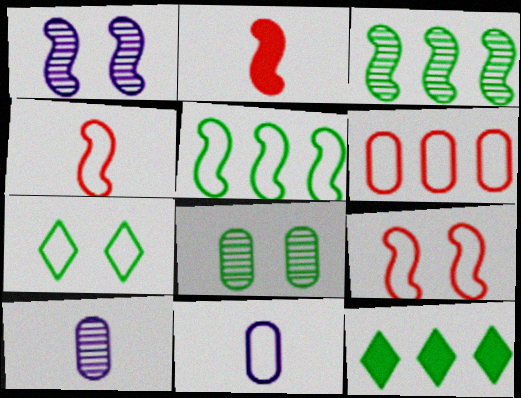[[1, 2, 5], 
[9, 10, 12]]